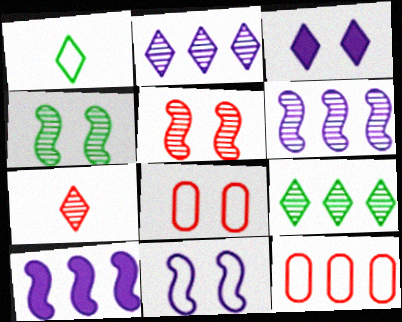[[1, 11, 12], 
[3, 4, 8], 
[9, 10, 12]]